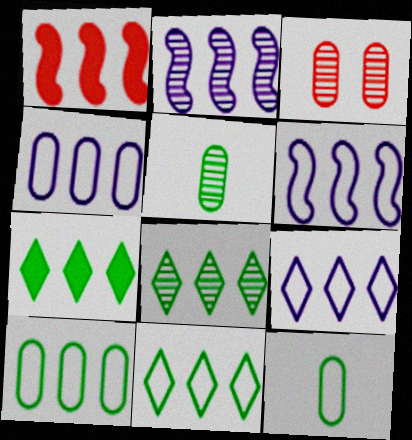[[1, 4, 8], 
[4, 6, 9], 
[7, 8, 11]]